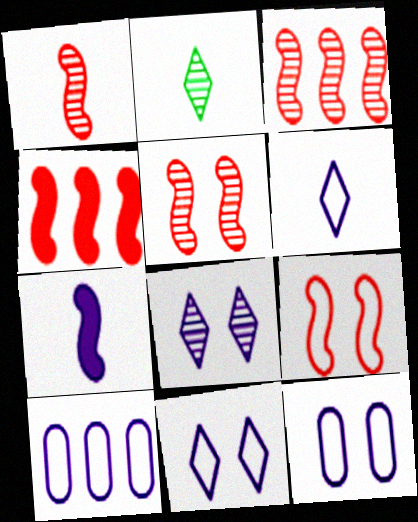[[1, 3, 5], 
[1, 4, 9], 
[2, 4, 12], 
[7, 8, 10]]